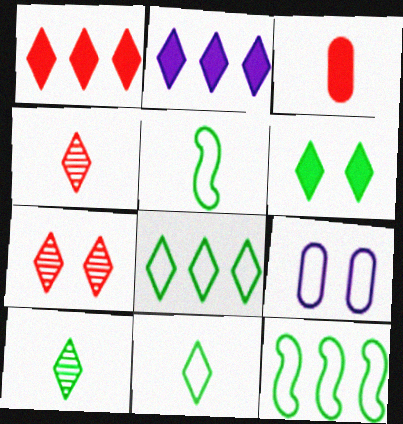[[2, 7, 11], 
[6, 8, 10]]